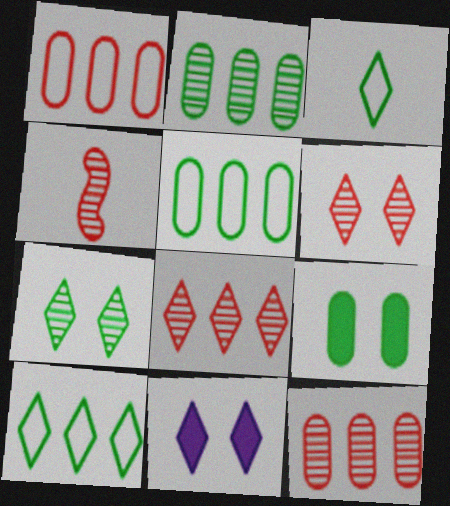[[3, 8, 11], 
[4, 5, 11], 
[4, 6, 12]]